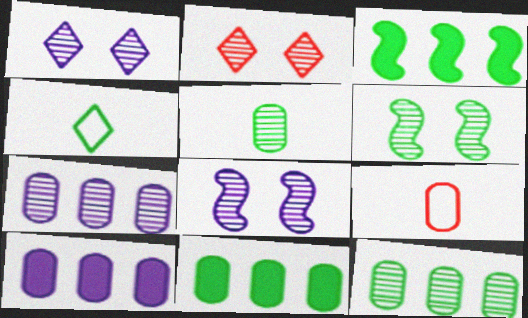[[1, 3, 9], 
[4, 6, 11]]